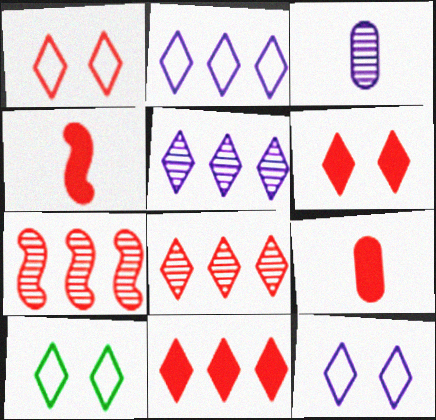[[1, 7, 9], 
[1, 10, 12]]